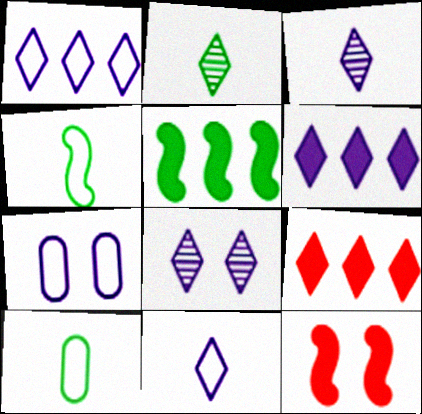[[6, 8, 11]]